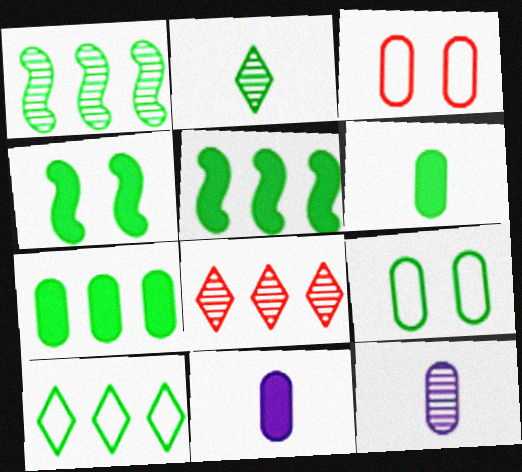[[1, 7, 10], 
[2, 5, 9], 
[3, 7, 12]]